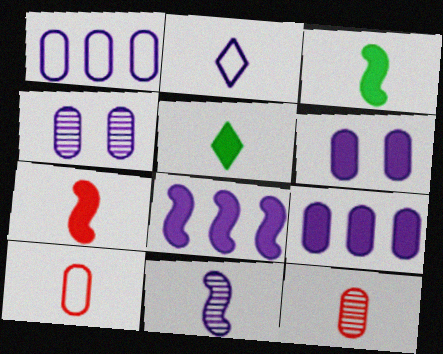[[2, 3, 12], 
[2, 4, 8], 
[5, 10, 11]]